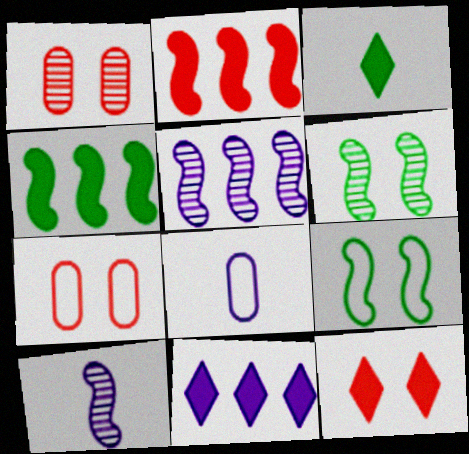[[2, 9, 10], 
[3, 5, 7], 
[3, 11, 12]]